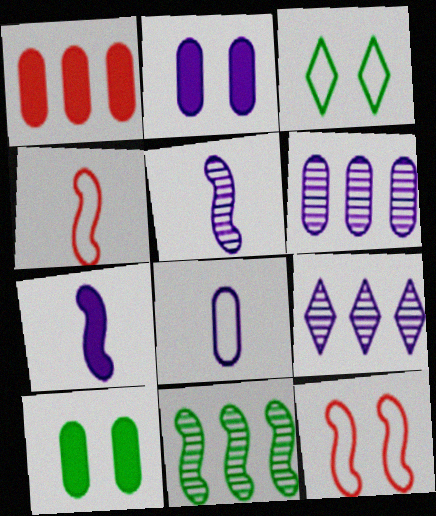[[1, 3, 5], 
[2, 6, 8], 
[4, 9, 10], 
[7, 11, 12]]